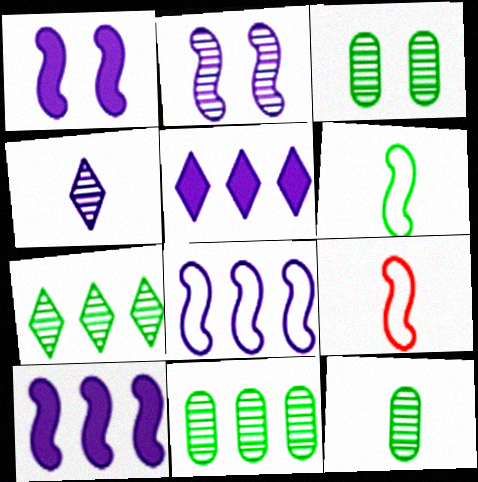[[3, 5, 9], 
[3, 11, 12]]